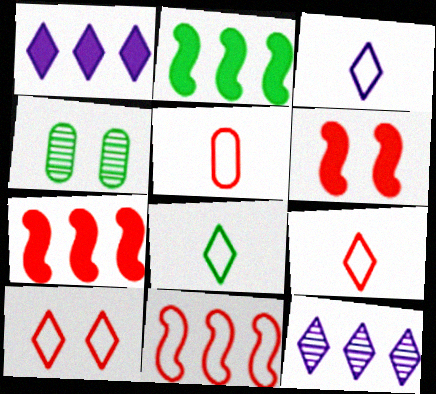[[2, 4, 8], 
[3, 4, 7], 
[3, 8, 9], 
[5, 10, 11]]